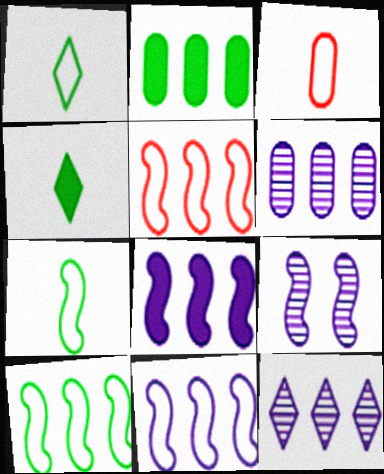[[2, 5, 12], 
[5, 10, 11]]